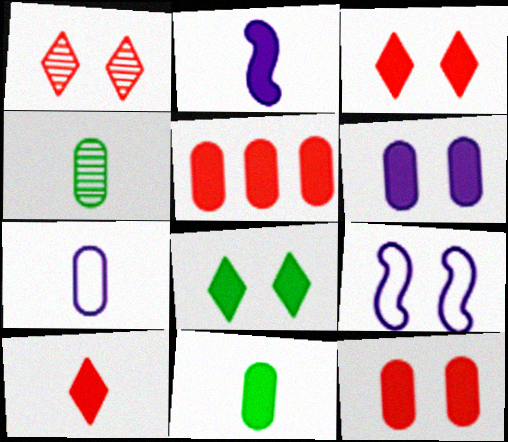[[2, 5, 8], 
[2, 10, 11], 
[5, 6, 11]]